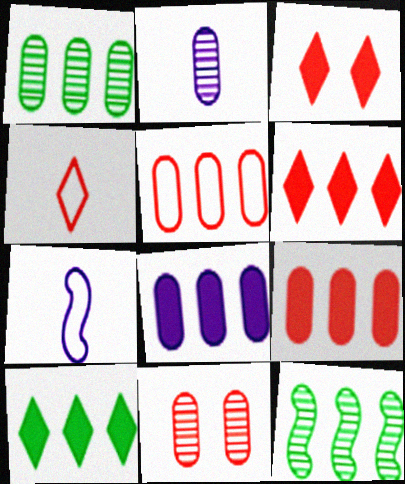[[1, 2, 11], 
[1, 3, 7], 
[1, 5, 8], 
[7, 10, 11]]